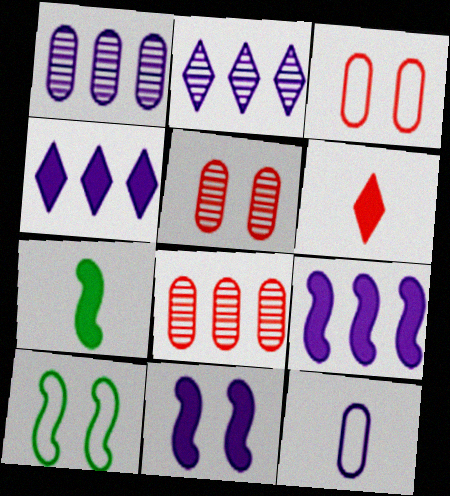[[1, 6, 10], 
[2, 3, 7], 
[2, 11, 12]]